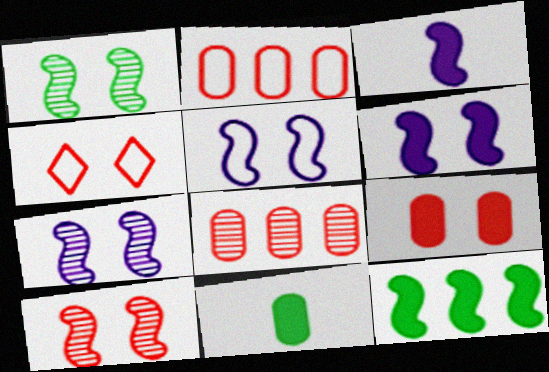[[1, 7, 10], 
[4, 9, 10], 
[5, 6, 7]]